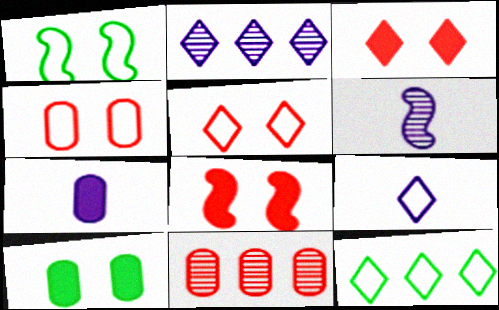[[5, 9, 12], 
[6, 7, 9]]